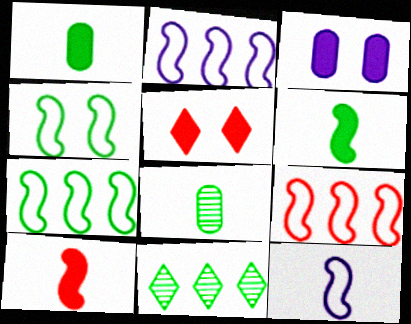[[1, 4, 11], 
[2, 5, 8], 
[2, 7, 9], 
[4, 9, 12]]